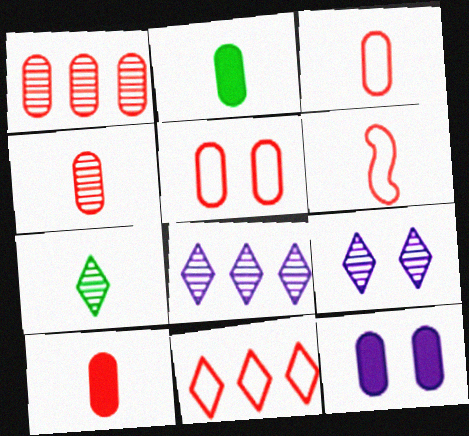[[1, 5, 10], 
[3, 4, 10], 
[5, 6, 11]]